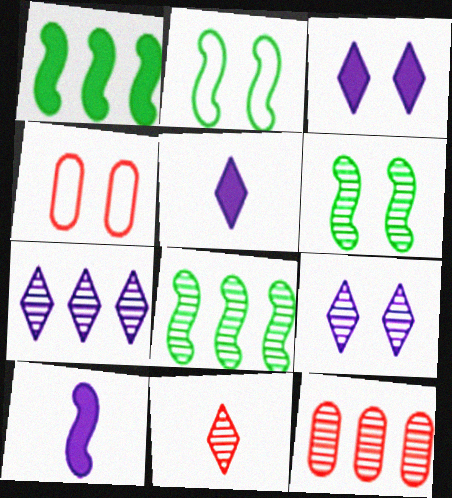[[2, 5, 12], 
[3, 4, 6], 
[4, 5, 8], 
[7, 8, 12]]